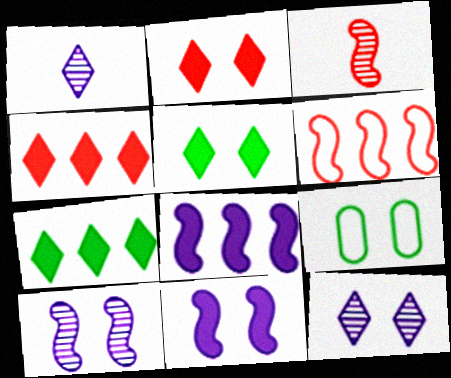[[2, 9, 10]]